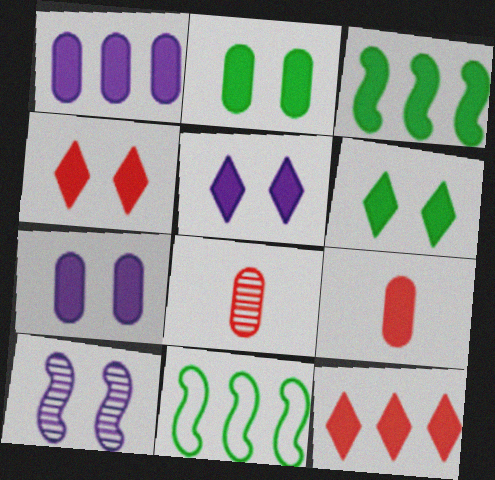[[1, 2, 9], 
[1, 3, 12], 
[3, 5, 9], 
[4, 5, 6], 
[5, 8, 11]]